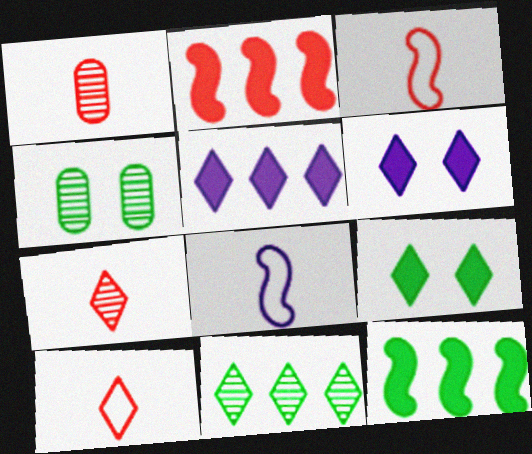[[3, 4, 5], 
[6, 10, 11]]